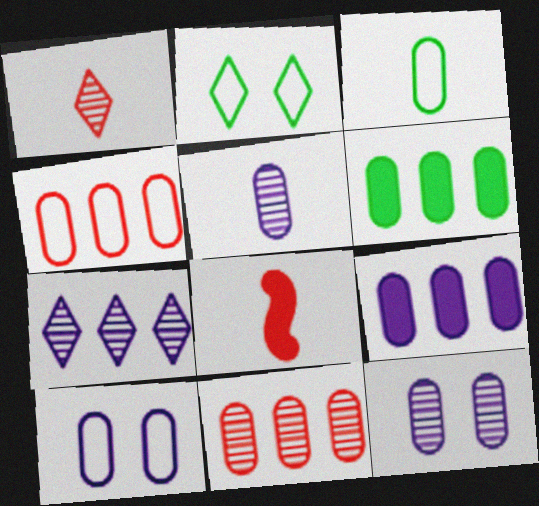[[3, 4, 10], 
[5, 9, 10]]